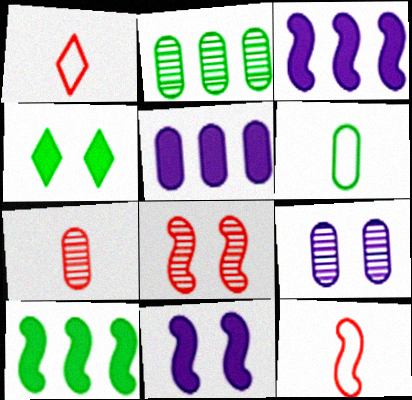[[1, 2, 11], 
[1, 9, 10], 
[2, 7, 9]]